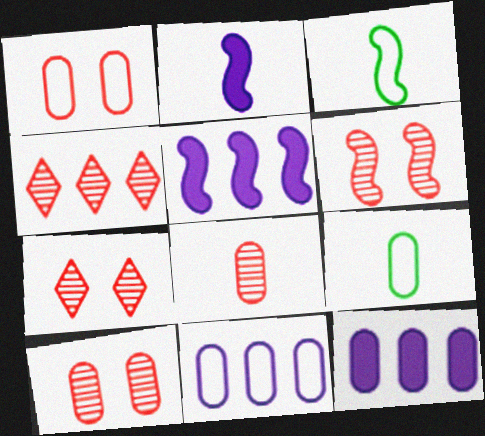[[1, 9, 11], 
[3, 5, 6], 
[3, 7, 12], 
[4, 6, 8], 
[5, 7, 9], 
[6, 7, 10], 
[9, 10, 12]]